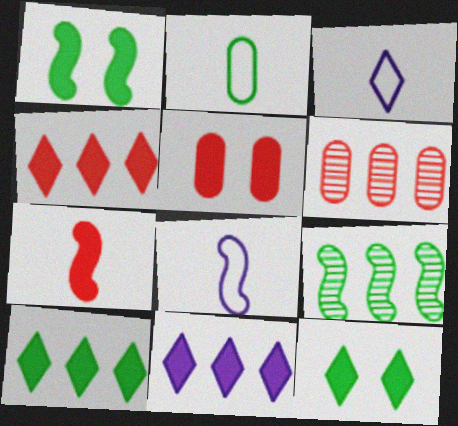[[1, 3, 6], 
[2, 9, 12], 
[3, 5, 9], 
[4, 5, 7], 
[4, 10, 11], 
[6, 8, 12]]